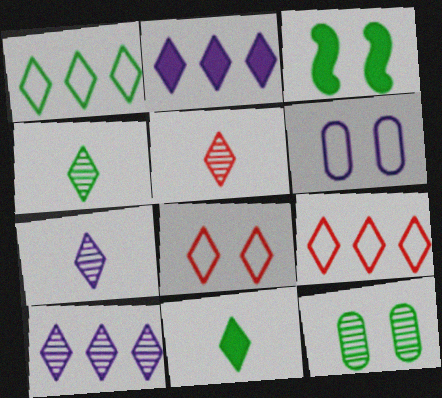[[2, 4, 8], 
[4, 5, 7], 
[8, 10, 11]]